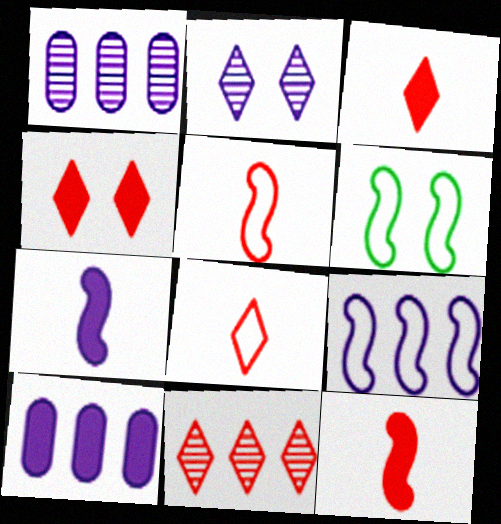[[1, 3, 6], 
[4, 8, 11], 
[5, 6, 9]]